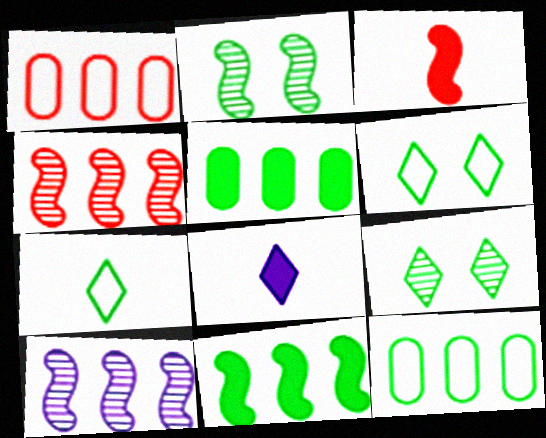[[1, 2, 8], 
[2, 5, 7]]